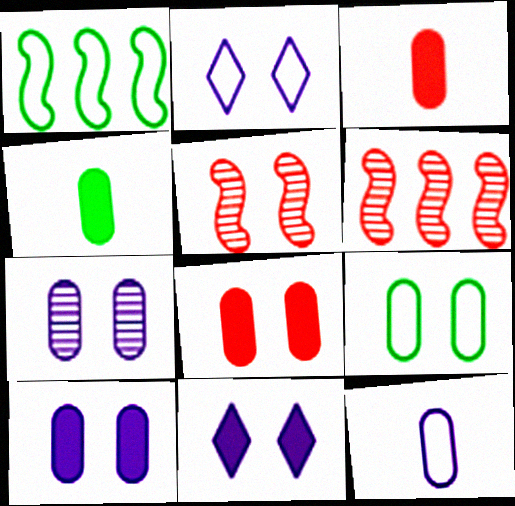[[2, 4, 6], 
[5, 9, 11], 
[7, 8, 9]]